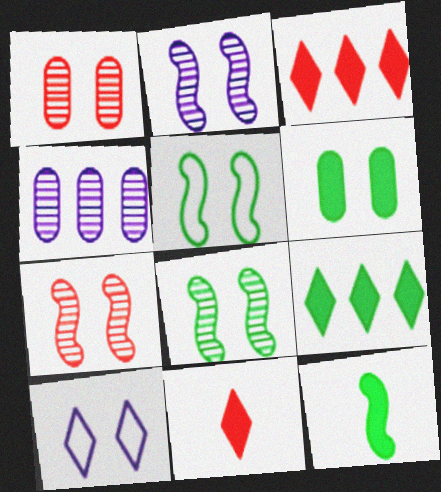[[2, 7, 8], 
[4, 5, 11], 
[6, 7, 10], 
[6, 9, 12]]